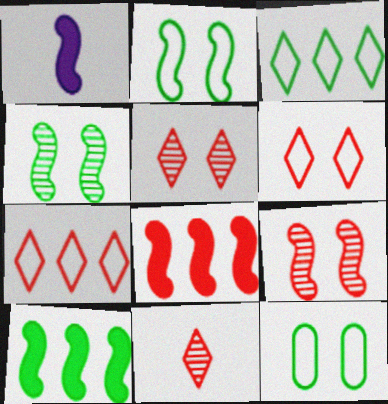[]